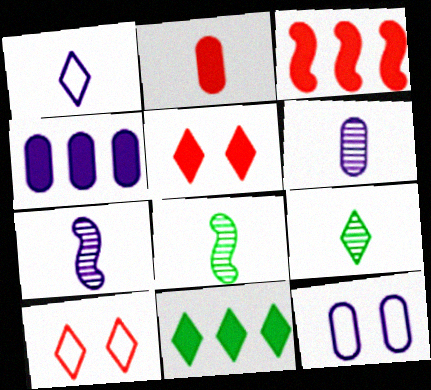[[1, 2, 8], 
[2, 3, 5], 
[3, 4, 11], 
[3, 9, 12], 
[4, 6, 12], 
[4, 8, 10]]